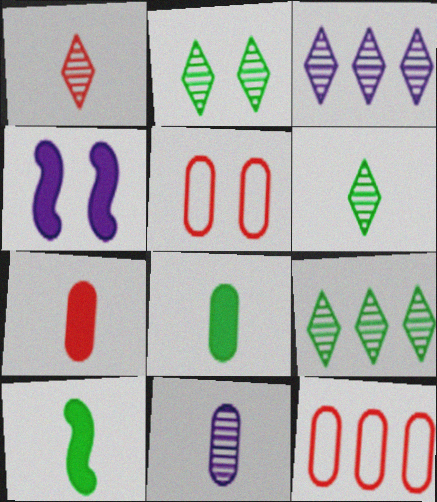[[1, 2, 3], 
[2, 4, 5], 
[2, 6, 9], 
[3, 5, 10], 
[4, 6, 12]]